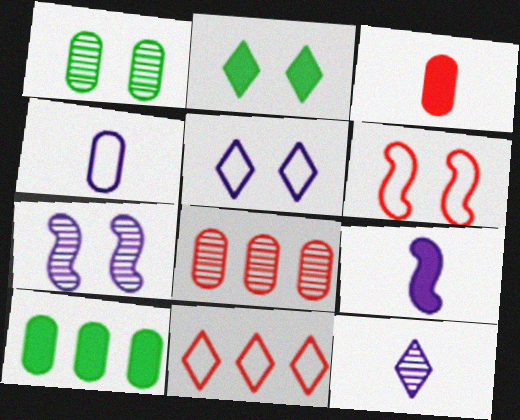[[1, 9, 11], 
[2, 11, 12], 
[4, 9, 12], 
[6, 10, 12]]